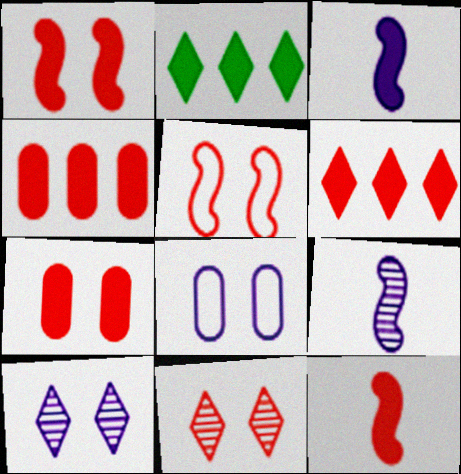[[2, 3, 7], 
[5, 7, 11], 
[6, 7, 12]]